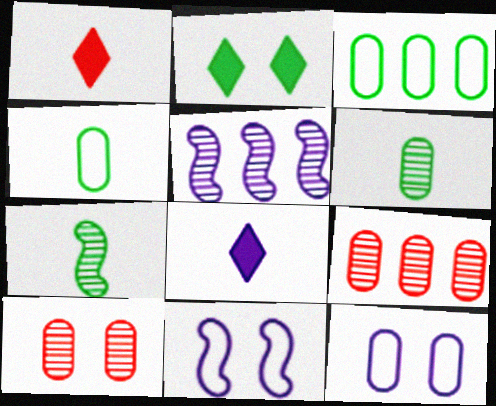[[2, 3, 7], 
[2, 10, 11], 
[5, 8, 12]]